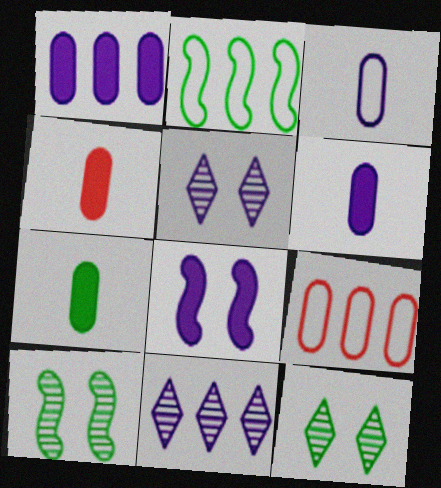[[2, 4, 5], 
[2, 7, 12], 
[3, 8, 11], 
[4, 6, 7]]